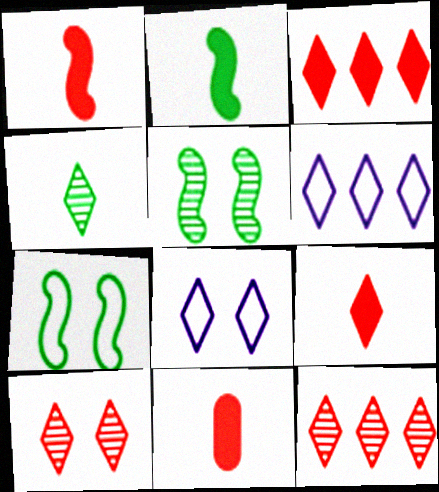[[1, 9, 11], 
[3, 4, 8], 
[5, 6, 11]]